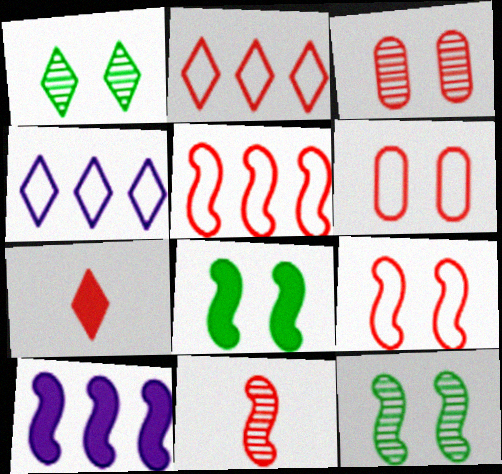[[1, 4, 7], 
[3, 5, 7]]